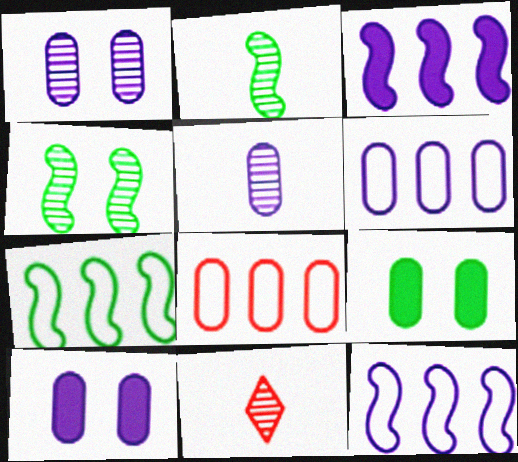[[2, 5, 11], 
[5, 6, 10], 
[5, 8, 9], 
[7, 10, 11], 
[9, 11, 12]]